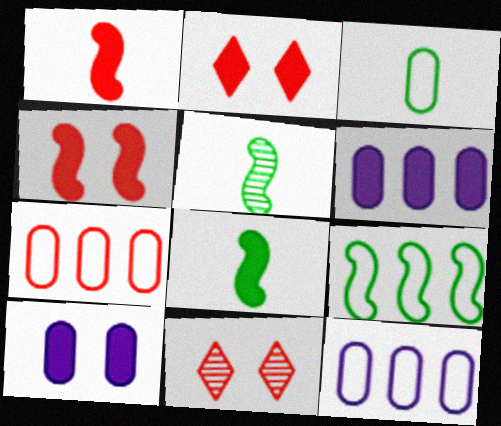[[1, 7, 11], 
[2, 5, 12], 
[2, 6, 8], 
[8, 11, 12]]